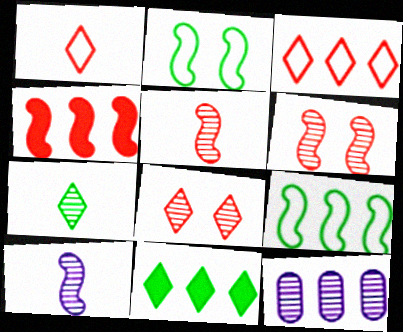[[2, 4, 10], 
[6, 7, 12]]